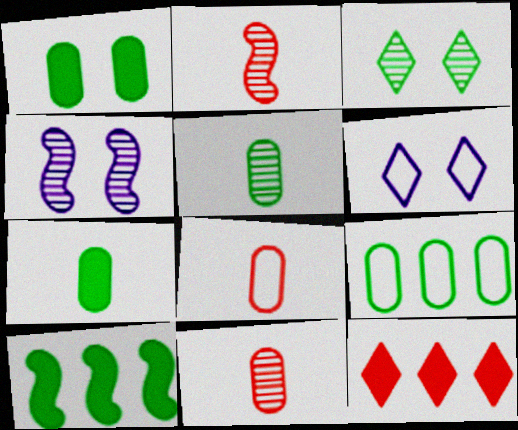[[1, 5, 9], 
[6, 10, 11]]